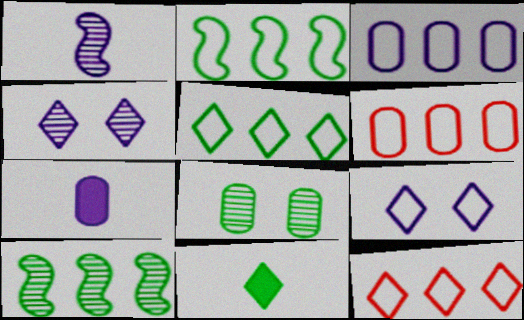[[2, 3, 12], 
[2, 8, 11], 
[4, 11, 12], 
[6, 7, 8]]